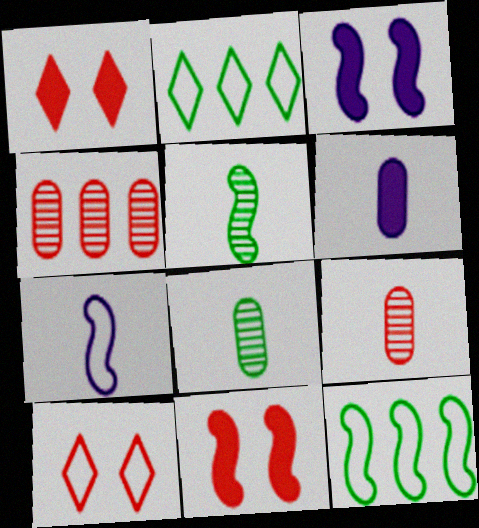[[2, 3, 9]]